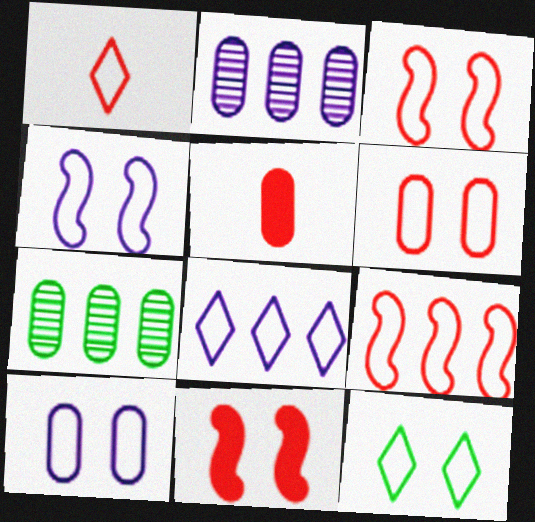[[1, 6, 9], 
[1, 8, 12], 
[3, 10, 12], 
[4, 6, 12], 
[5, 7, 10]]